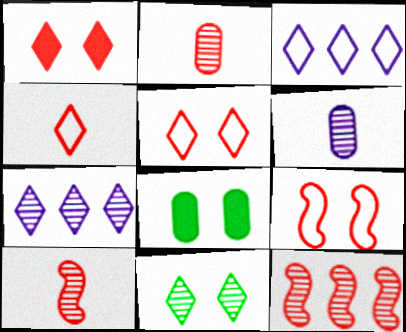[[3, 8, 10], 
[6, 11, 12]]